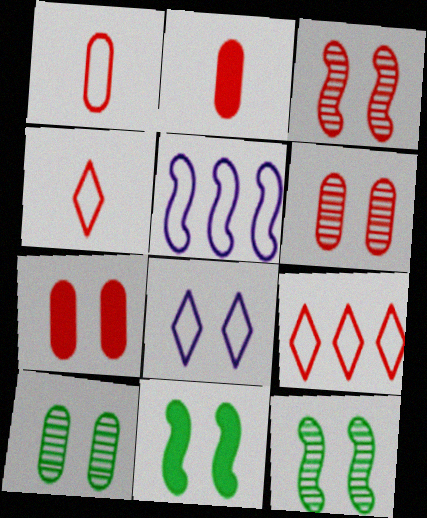[[2, 3, 9], 
[6, 8, 11], 
[7, 8, 12]]